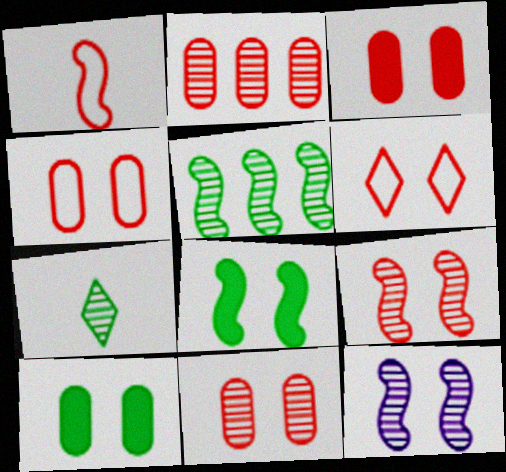[[2, 7, 12], 
[3, 4, 11], 
[3, 6, 9], 
[6, 10, 12]]